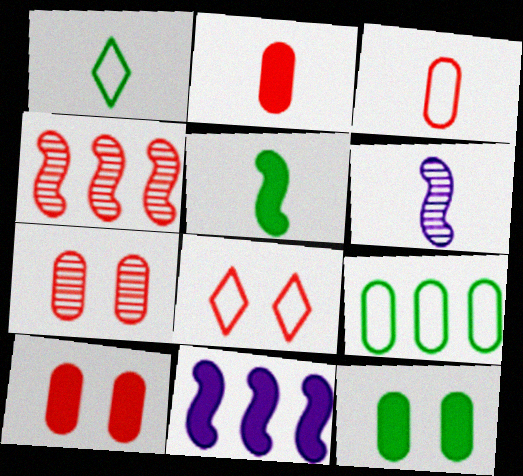[[1, 2, 6], 
[1, 7, 11], 
[2, 4, 8]]